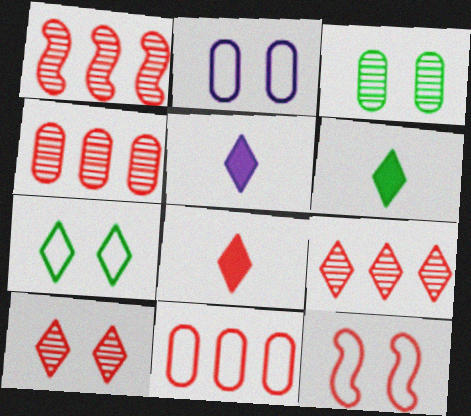[[1, 2, 6], 
[1, 4, 9], 
[2, 7, 12], 
[4, 8, 12], 
[5, 6, 8], 
[5, 7, 9]]